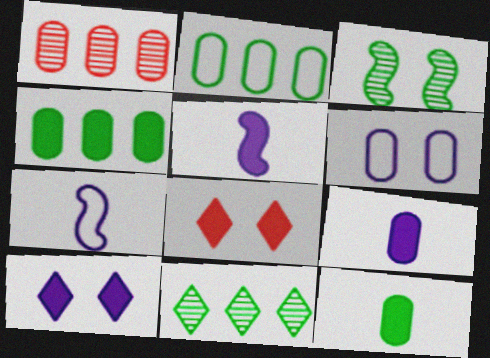[[1, 6, 12], 
[3, 6, 8], 
[4, 5, 8]]